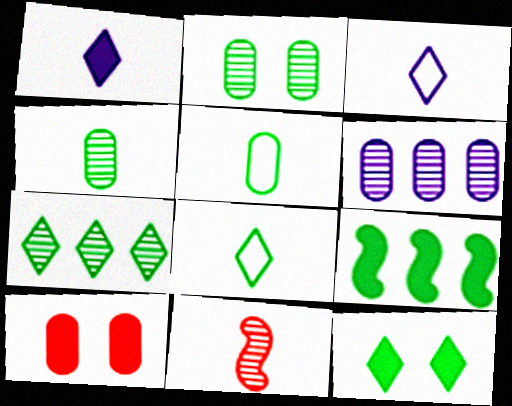[[1, 5, 11], 
[1, 9, 10], 
[2, 8, 9], 
[5, 6, 10], 
[7, 8, 12]]